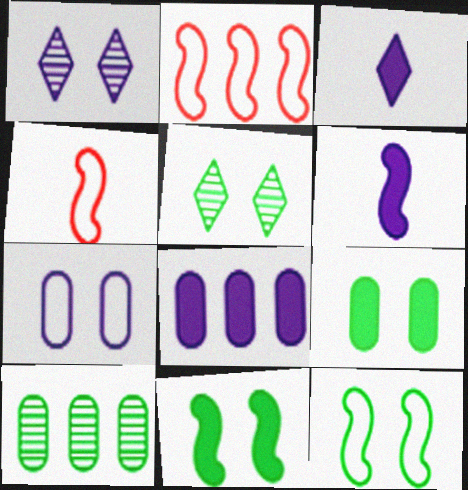[[4, 5, 8], 
[5, 9, 12]]